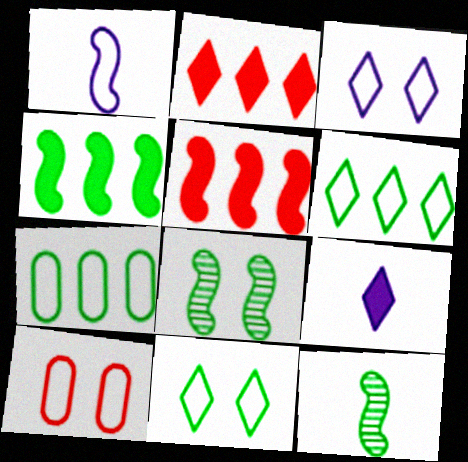[[1, 5, 8], 
[1, 6, 10]]